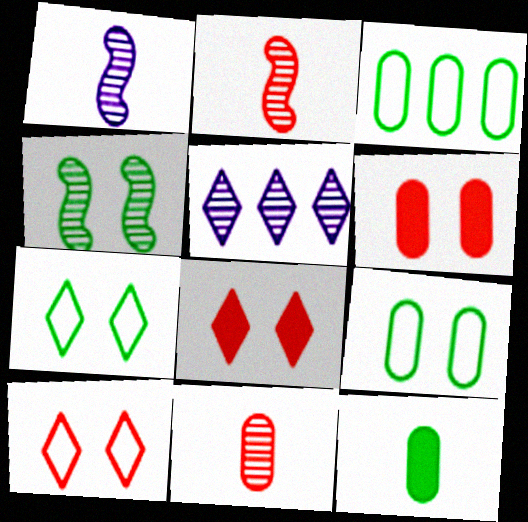[[1, 3, 8], 
[4, 5, 11]]